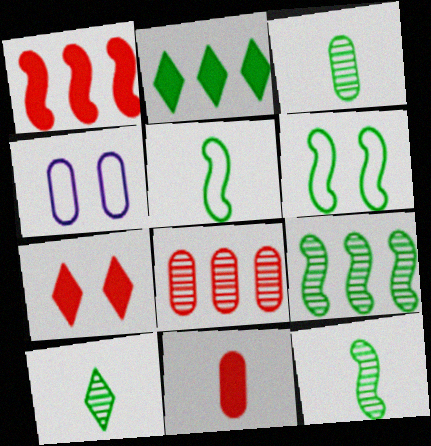[[1, 4, 10], 
[1, 7, 11], 
[2, 3, 6], 
[3, 10, 12]]